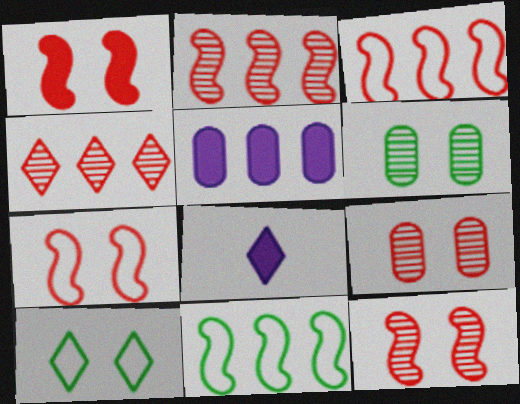[[1, 7, 12], 
[3, 6, 8], 
[4, 5, 11], 
[4, 8, 10], 
[8, 9, 11]]